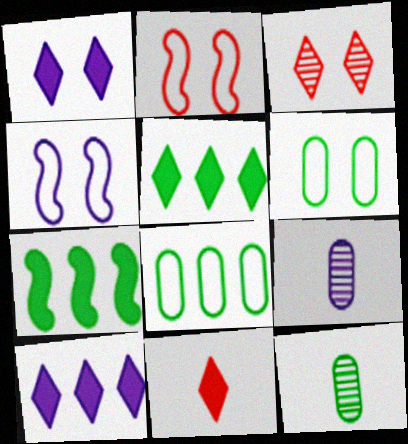[[1, 5, 11], 
[2, 5, 9], 
[2, 10, 12], 
[4, 9, 10]]